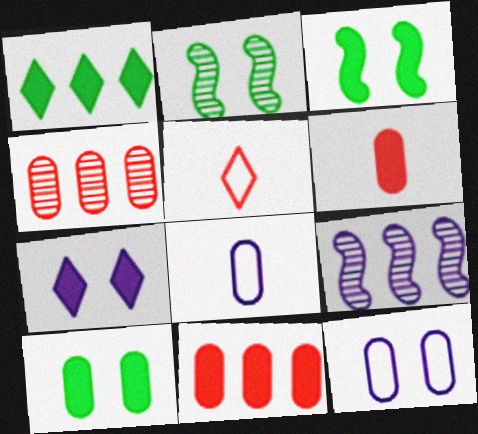[[4, 8, 10], 
[5, 9, 10], 
[7, 8, 9]]